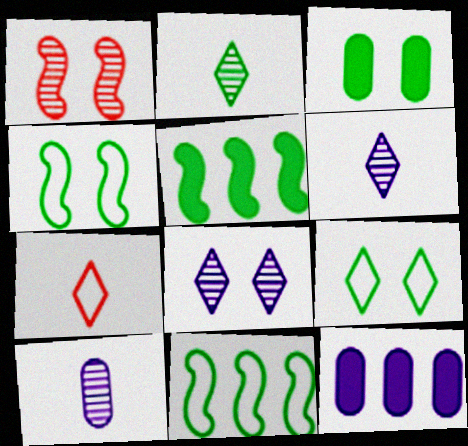[[2, 3, 11]]